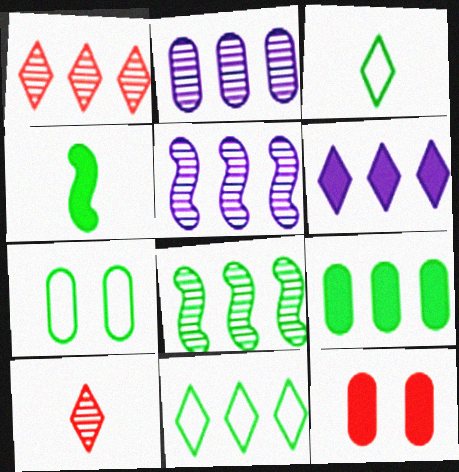[[1, 2, 8], 
[1, 6, 11], 
[3, 5, 12], 
[4, 6, 12], 
[8, 9, 11]]